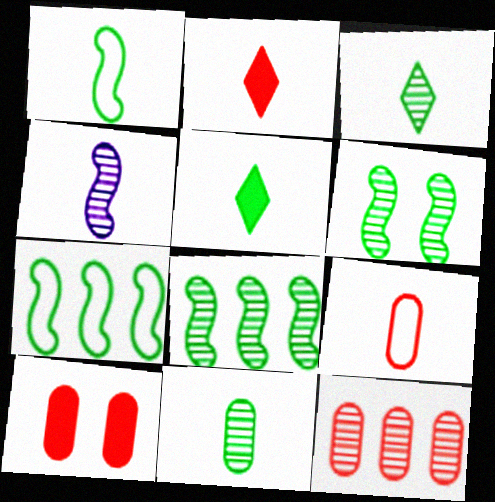[[1, 5, 11], 
[4, 5, 9], 
[9, 10, 12]]